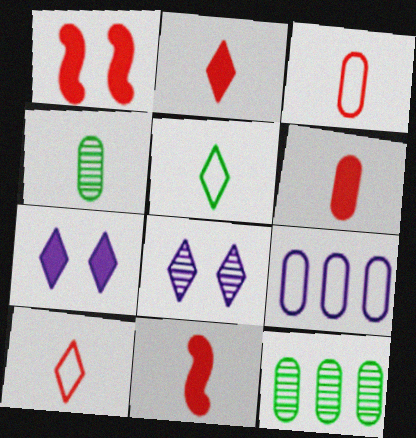[[2, 6, 11]]